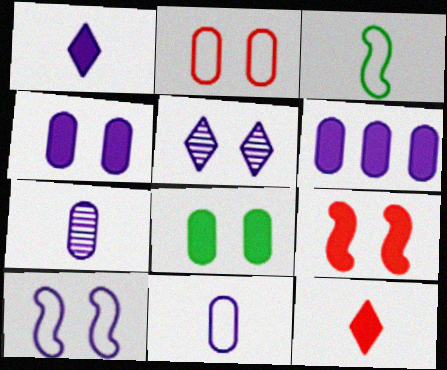[[3, 7, 12], 
[4, 5, 10]]